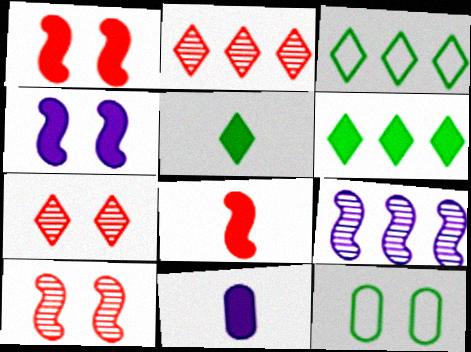[[1, 6, 11], 
[3, 10, 11], 
[4, 7, 12], 
[5, 8, 11]]